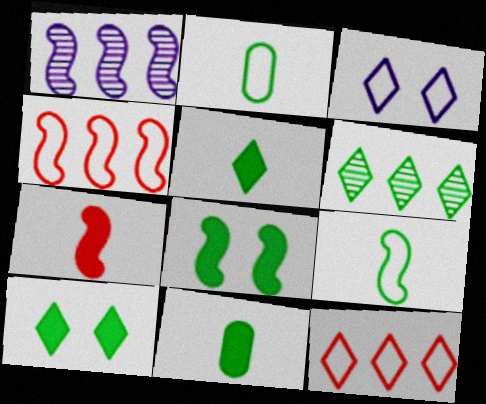[[2, 3, 4], 
[2, 6, 8]]